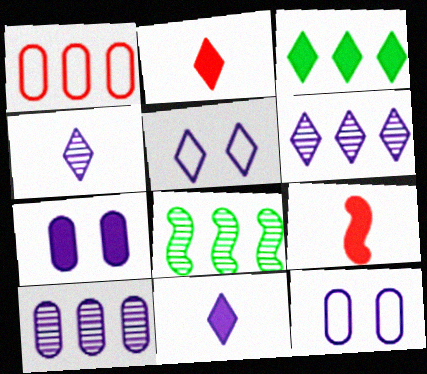[[2, 8, 12], 
[3, 7, 9], 
[5, 6, 11]]